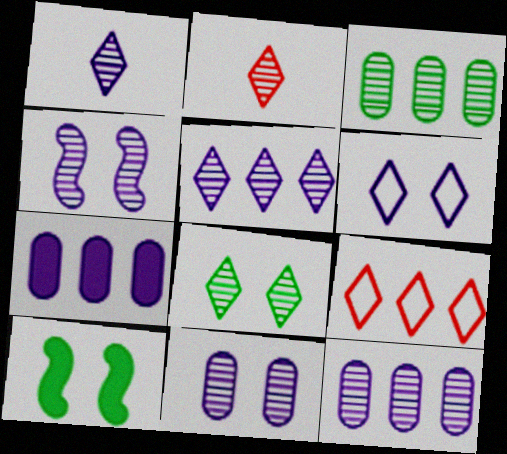[[1, 4, 12], 
[2, 3, 4], 
[2, 5, 8]]